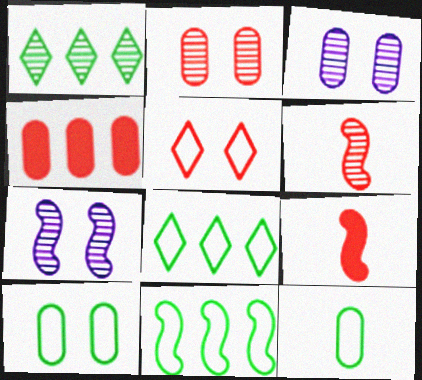[[1, 3, 6], 
[3, 4, 12], 
[3, 8, 9], 
[4, 5, 6], 
[7, 9, 11]]